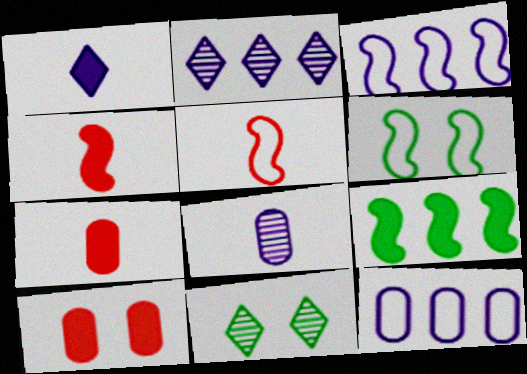[[1, 9, 10], 
[2, 6, 7], 
[3, 5, 6], 
[3, 7, 11], 
[4, 11, 12]]